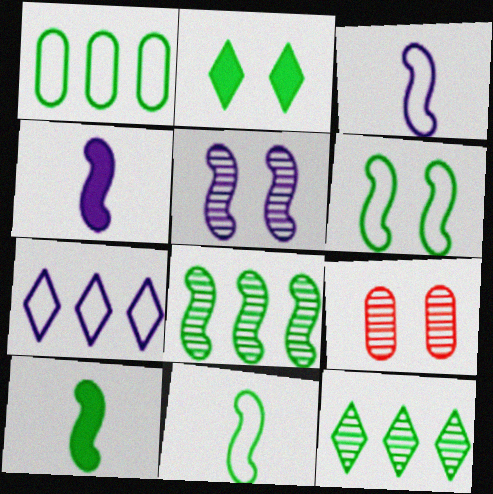[[6, 8, 10], 
[7, 9, 10]]